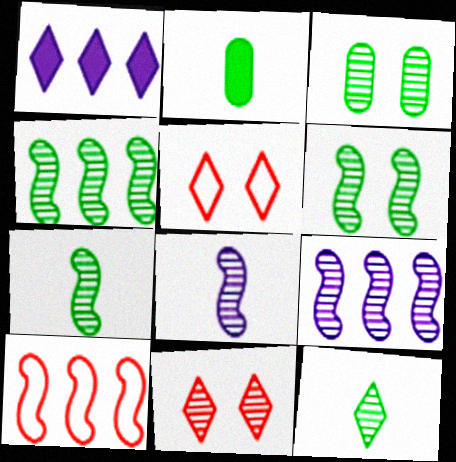[[1, 5, 12], 
[2, 5, 9], 
[3, 4, 12], 
[4, 6, 7]]